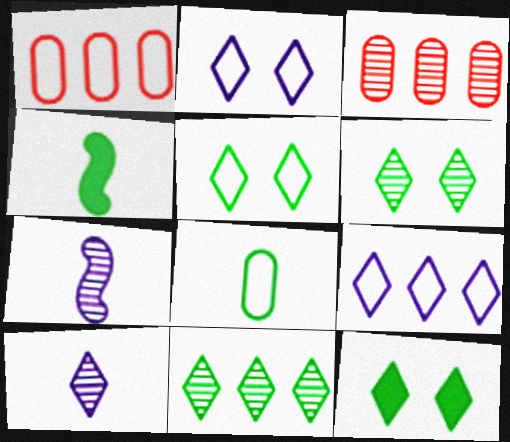[[1, 7, 12], 
[2, 3, 4], 
[3, 6, 7], 
[5, 6, 12]]